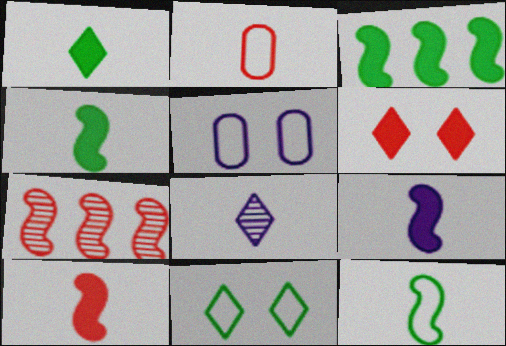[[1, 5, 7], 
[2, 4, 8], 
[2, 6, 7], 
[4, 9, 10]]